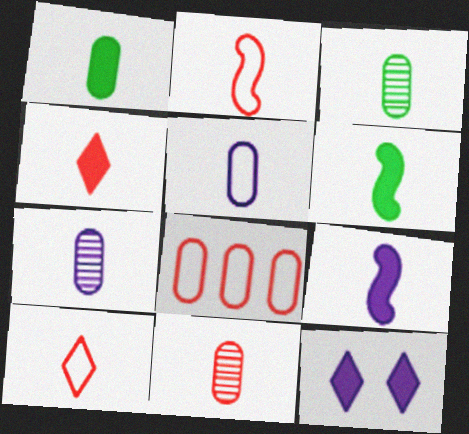[[1, 4, 9], 
[1, 5, 11], 
[2, 4, 11], 
[3, 7, 11], 
[3, 9, 10], 
[6, 7, 10]]